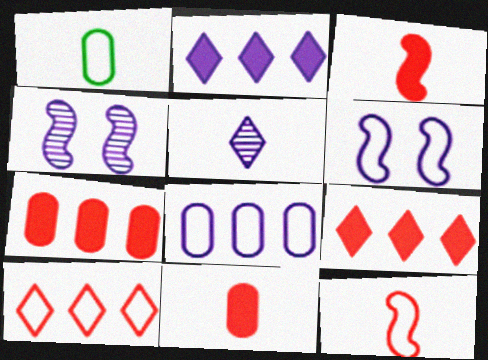[[1, 3, 5], 
[1, 4, 9], 
[1, 6, 10]]